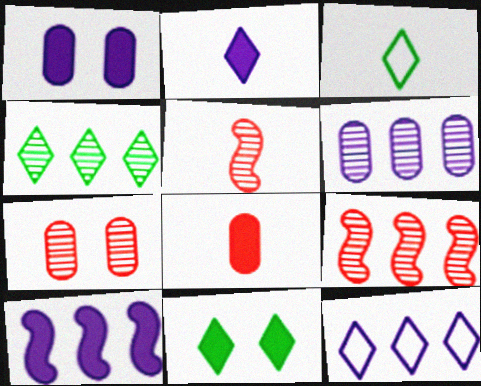[[1, 2, 10], 
[1, 3, 9], 
[3, 4, 11], 
[3, 7, 10], 
[4, 6, 9], 
[6, 10, 12], 
[8, 10, 11]]